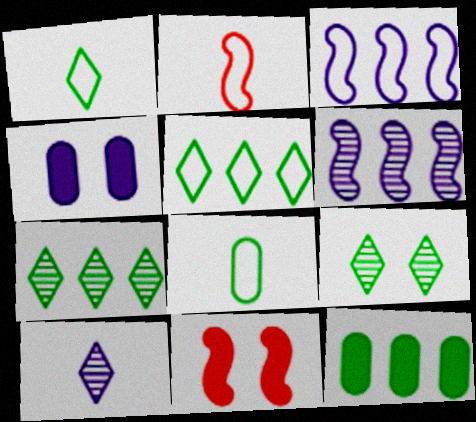[[2, 4, 7], 
[3, 4, 10]]